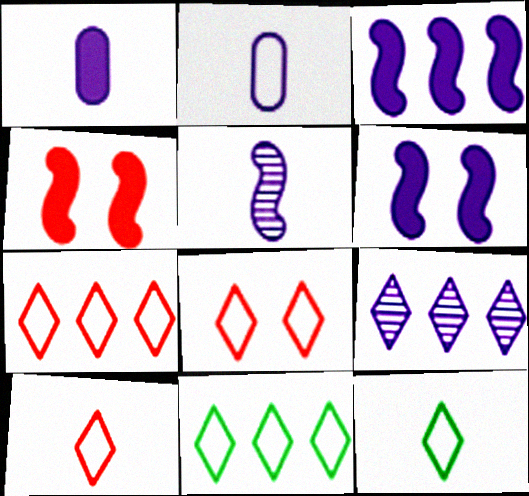[[2, 6, 9], 
[7, 8, 10]]